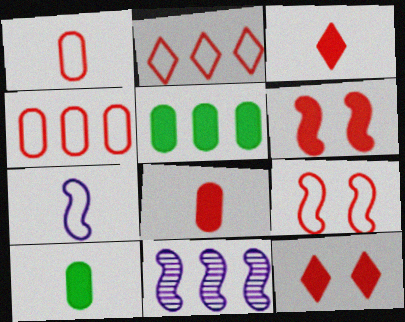[[1, 2, 9], 
[2, 5, 11]]